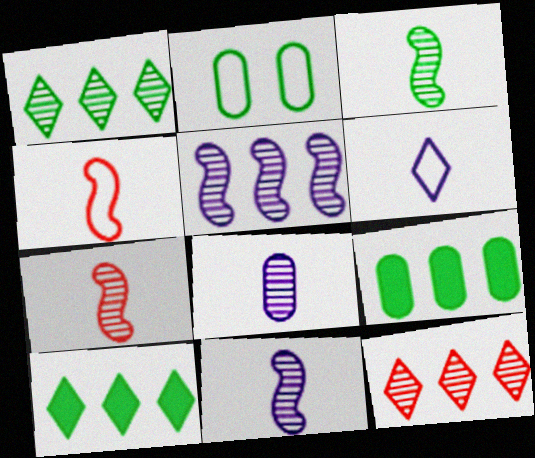[[2, 3, 10], 
[3, 7, 11]]